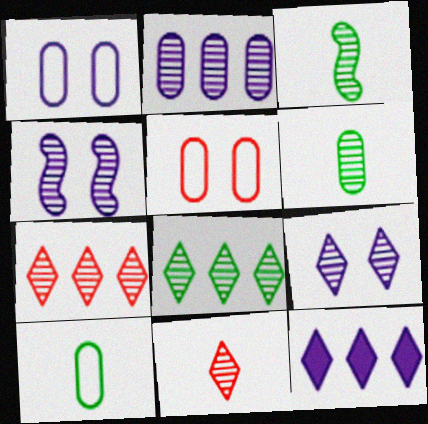[[3, 5, 12], 
[4, 6, 7], 
[8, 9, 11]]